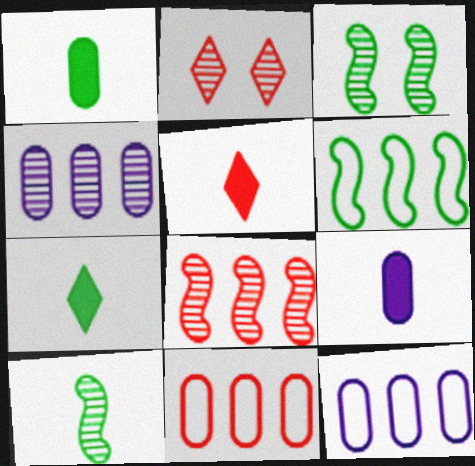[[2, 4, 10], 
[2, 6, 9], 
[3, 5, 12]]